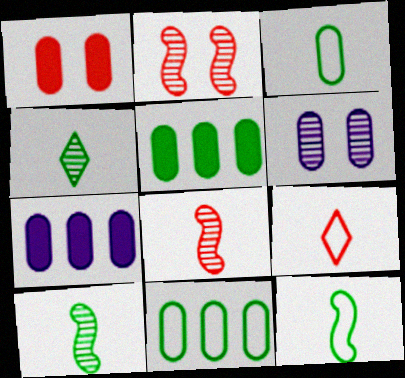[]